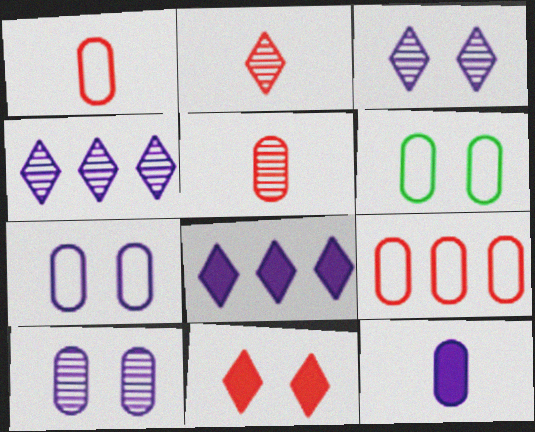[]